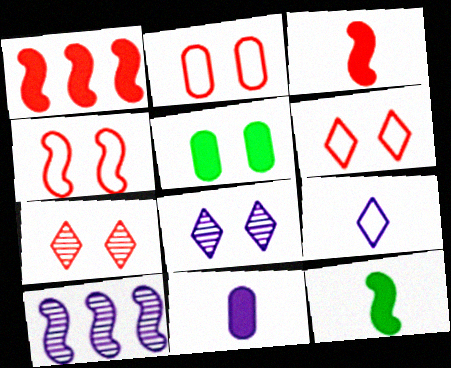[[2, 4, 6], 
[4, 5, 8], 
[4, 10, 12]]